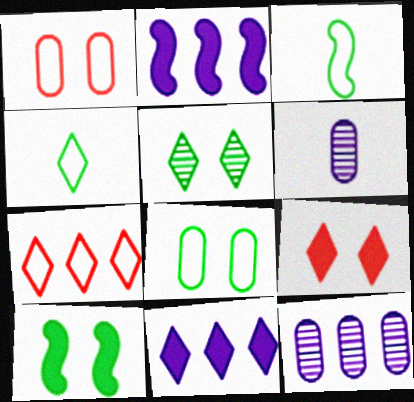[[3, 9, 12], 
[5, 8, 10], 
[6, 7, 10]]